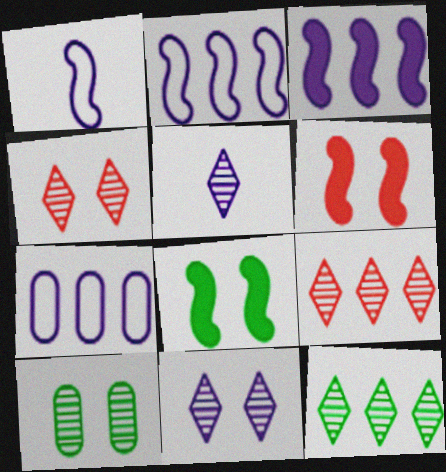[[4, 5, 12]]